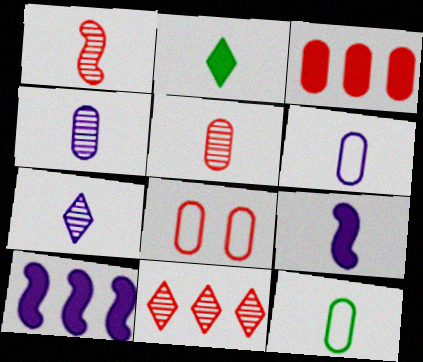[[1, 2, 6], 
[3, 5, 8], 
[6, 7, 9]]